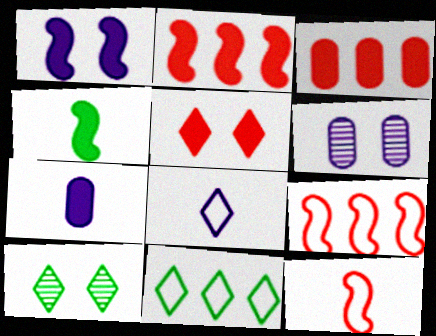[[1, 2, 4], 
[7, 9, 10]]